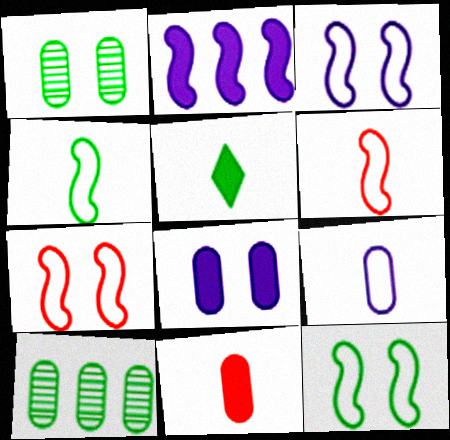[[3, 7, 12], 
[5, 10, 12]]